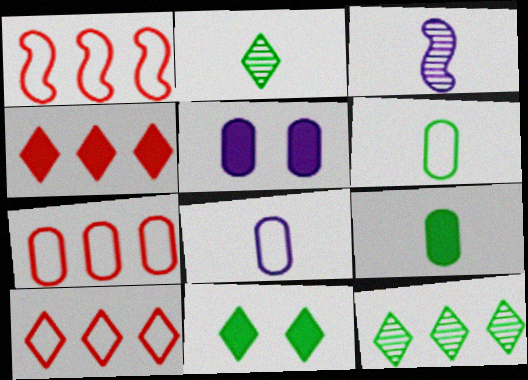[[1, 2, 5], 
[1, 7, 10], 
[3, 7, 11]]